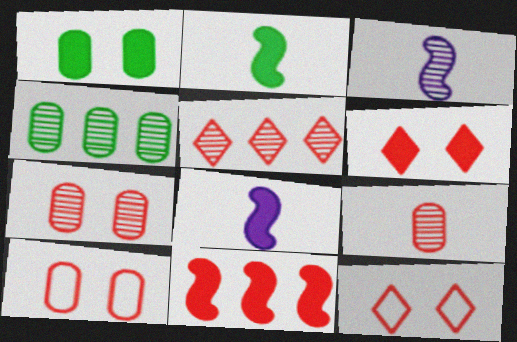[[4, 8, 12], 
[9, 11, 12]]